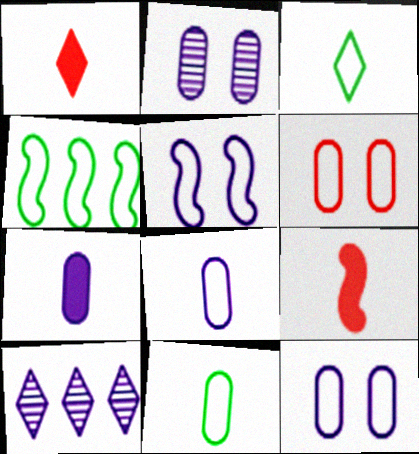[[1, 2, 4], 
[5, 7, 10]]